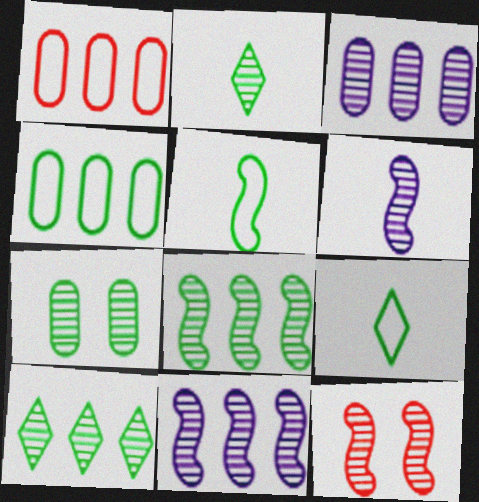[[2, 3, 12], 
[2, 7, 8], 
[6, 8, 12]]